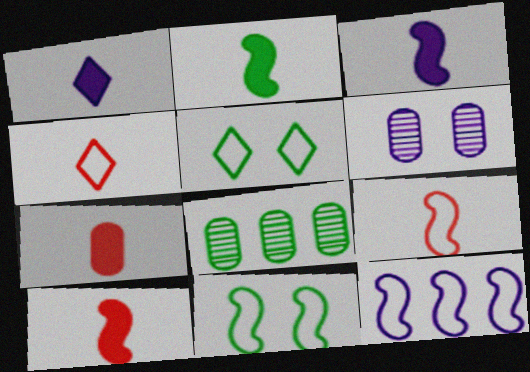[[1, 2, 7], 
[1, 6, 12], 
[2, 3, 10], 
[2, 5, 8], 
[9, 11, 12]]